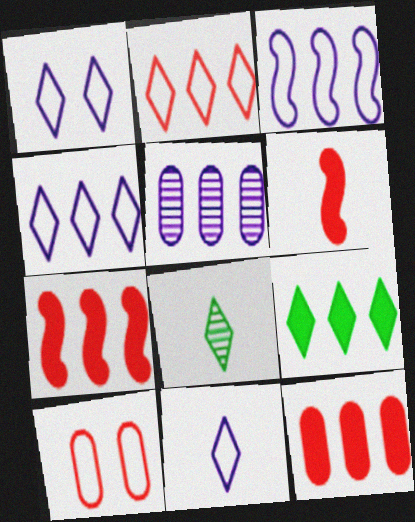[[1, 4, 11]]